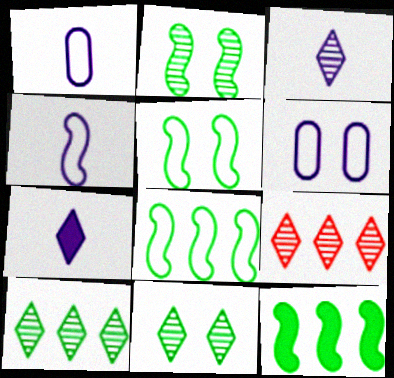[[3, 9, 11]]